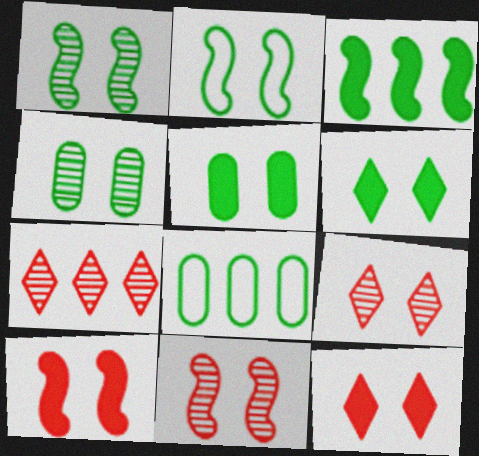[[2, 4, 6]]